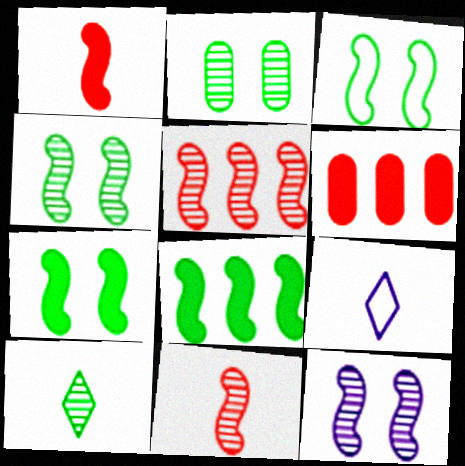[[3, 4, 7], 
[4, 6, 9]]